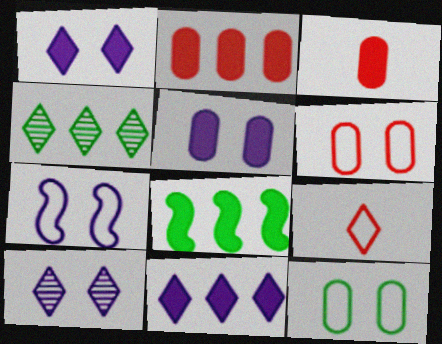[[1, 3, 8], 
[1, 4, 9], 
[2, 8, 11], 
[3, 4, 7], 
[5, 7, 10]]